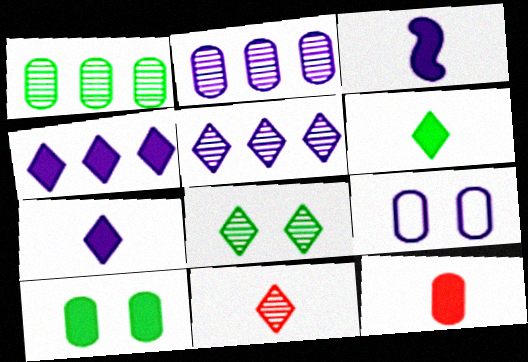[[1, 9, 12], 
[3, 5, 9], 
[3, 6, 12], 
[5, 8, 11]]